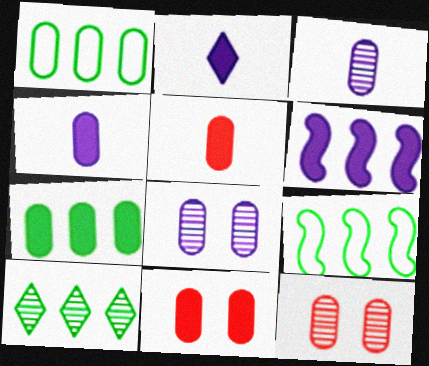[[1, 3, 11], 
[1, 4, 12], 
[1, 5, 8], 
[2, 9, 12], 
[4, 7, 11], 
[7, 9, 10]]